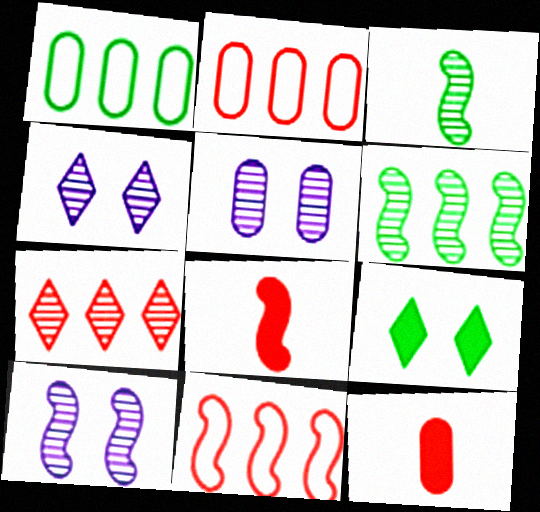[[1, 3, 9], 
[1, 4, 8], 
[1, 5, 12], 
[3, 5, 7], 
[4, 5, 10]]